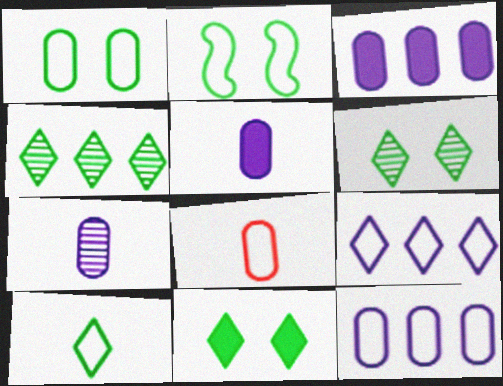[[1, 8, 12], 
[2, 8, 9], 
[4, 10, 11]]